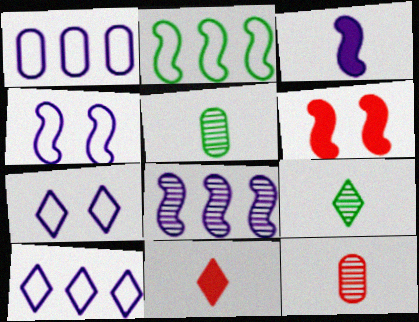[[1, 6, 9], 
[3, 4, 8], 
[5, 6, 10]]